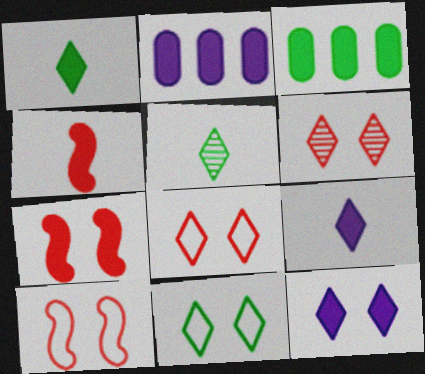[[1, 2, 7], 
[2, 5, 10], 
[3, 4, 12], 
[3, 7, 9], 
[6, 11, 12]]